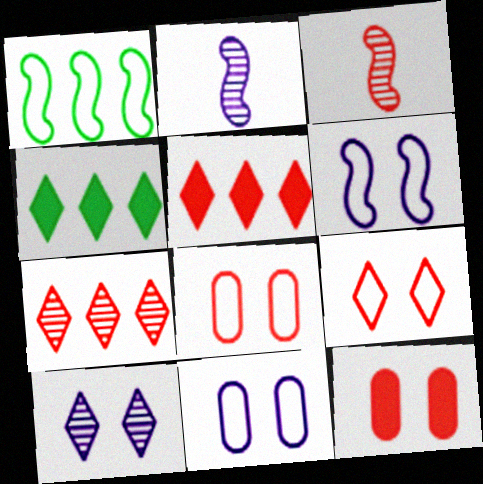[[2, 4, 8], 
[3, 4, 11], 
[3, 5, 8]]